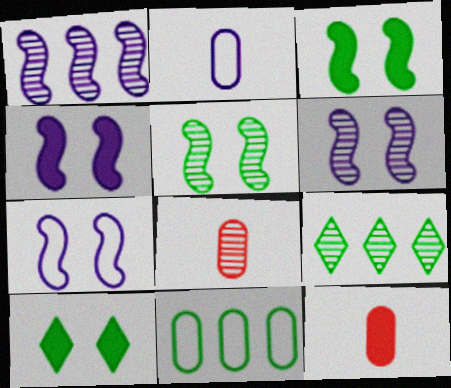[[4, 6, 7], 
[6, 8, 9], 
[7, 9, 12]]